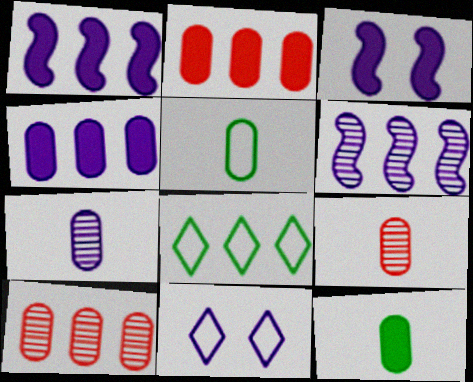[[1, 7, 11], 
[1, 8, 10], 
[2, 6, 8], 
[3, 8, 9]]